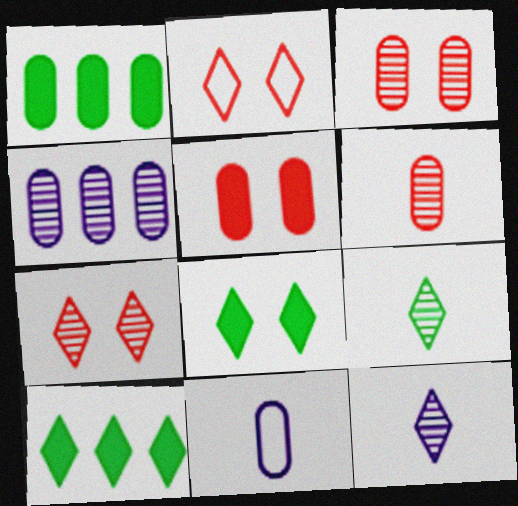[[1, 3, 11], 
[2, 10, 12]]